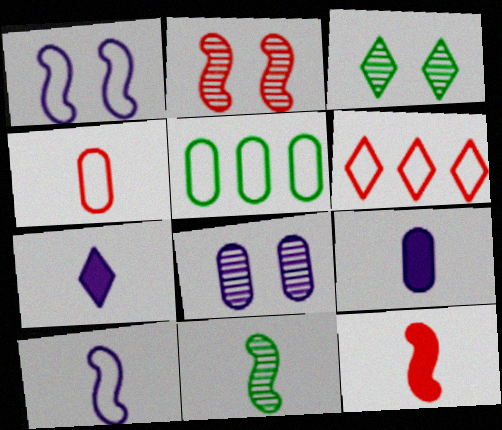[[2, 3, 8], 
[2, 5, 7], 
[3, 6, 7], 
[4, 7, 11], 
[10, 11, 12]]